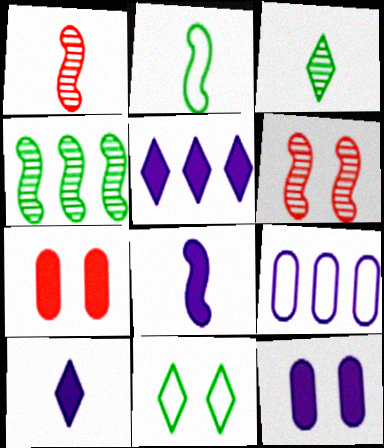[[1, 2, 8], 
[5, 8, 12], 
[6, 11, 12]]